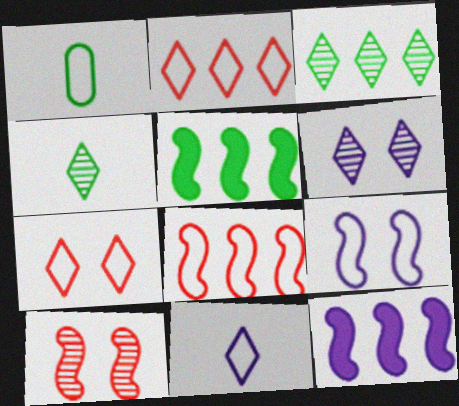[[1, 2, 9]]